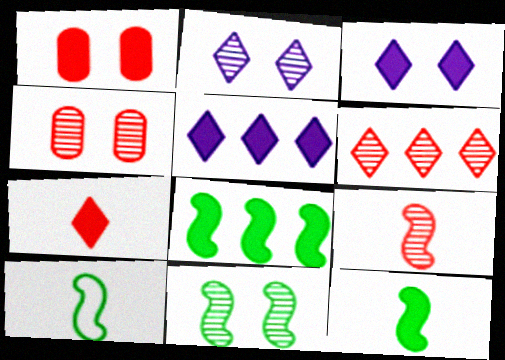[[1, 5, 12], 
[2, 4, 11], 
[4, 5, 10], 
[4, 6, 9], 
[8, 10, 11]]